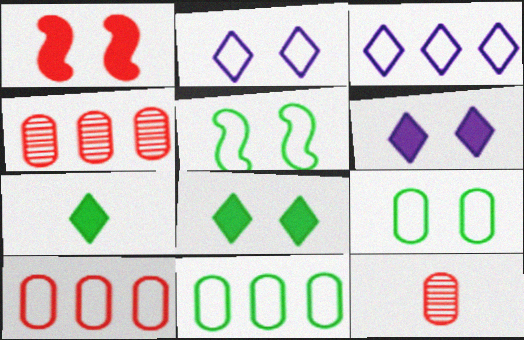[]